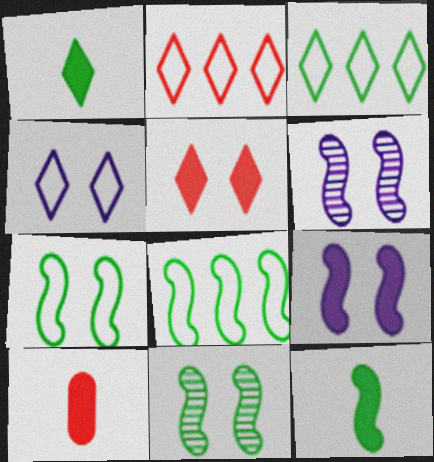[[3, 6, 10], 
[8, 11, 12]]